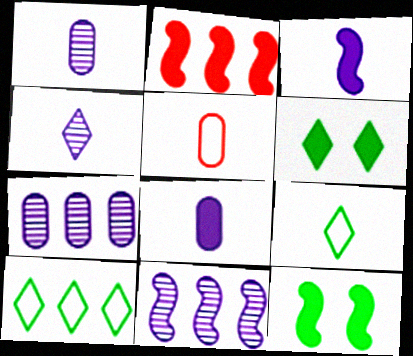[[2, 3, 12], 
[2, 6, 8], 
[2, 7, 10], 
[5, 6, 11]]